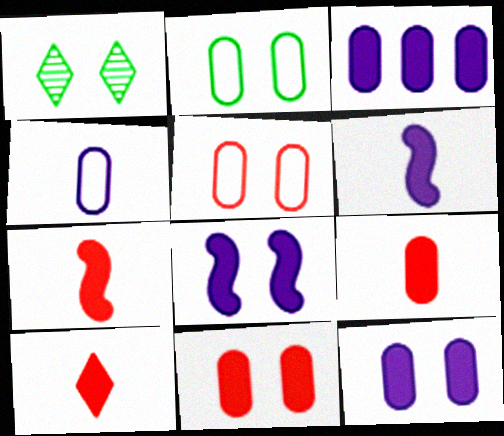[[1, 5, 8], 
[7, 9, 10]]